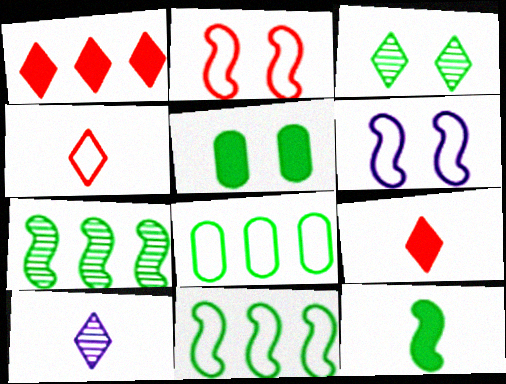[[3, 8, 12], 
[4, 6, 8]]